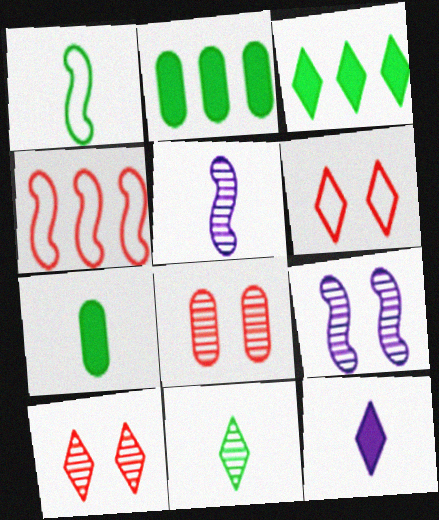[[1, 7, 11], 
[2, 5, 6]]